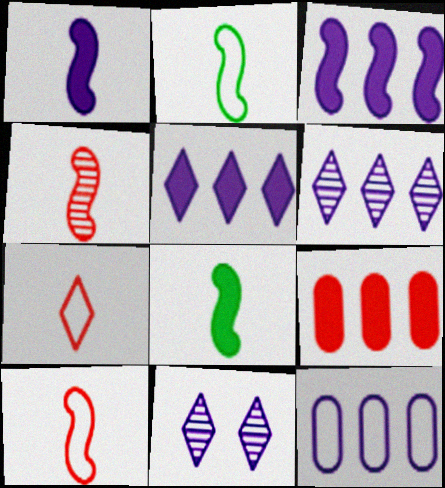[[1, 2, 4], 
[1, 11, 12], 
[2, 9, 11], 
[3, 6, 12]]